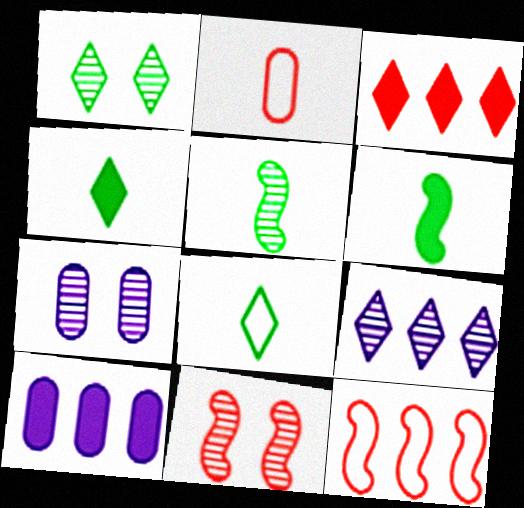[[1, 7, 11], 
[2, 3, 11], 
[4, 7, 12], 
[8, 10, 11]]